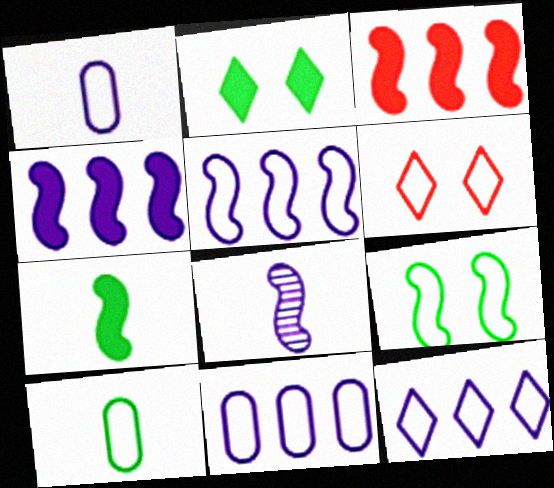[[3, 8, 9], 
[5, 6, 10], 
[5, 11, 12]]